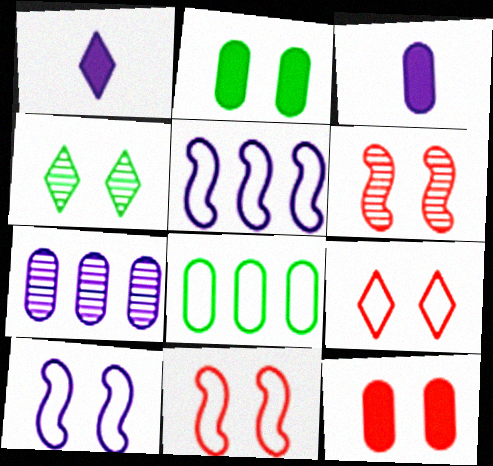[[1, 6, 8], 
[1, 7, 10], 
[4, 10, 12], 
[6, 9, 12]]